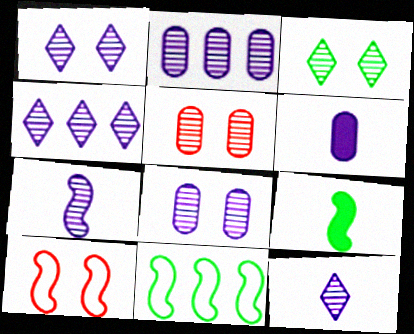[[1, 2, 7], 
[1, 4, 12], 
[4, 7, 8]]